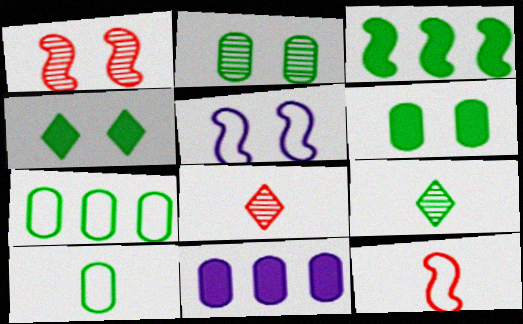[]